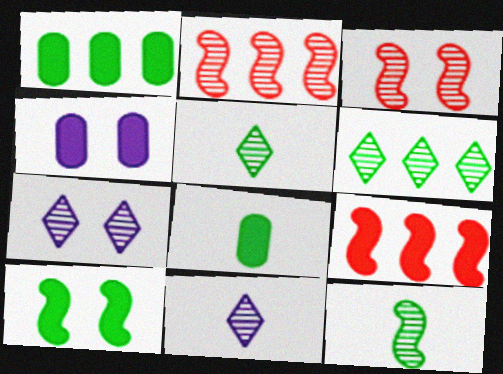[]